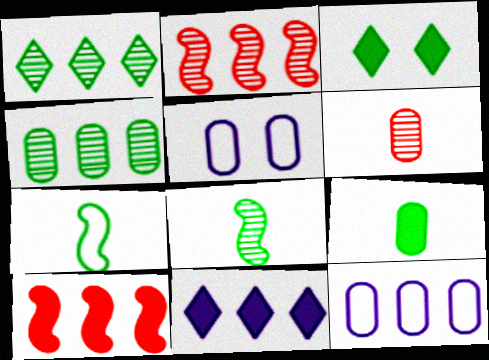[[1, 10, 12], 
[3, 4, 7]]